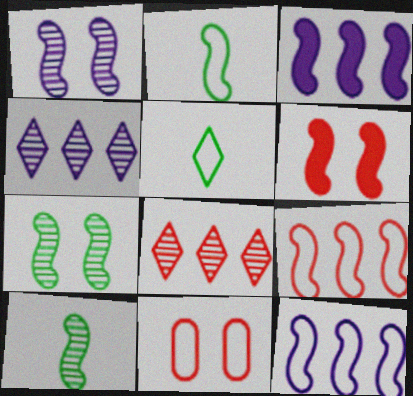[[5, 11, 12], 
[6, 10, 12]]